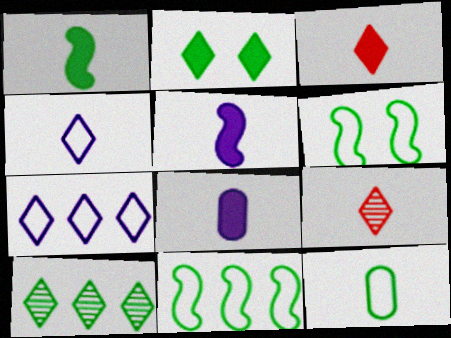[[1, 3, 8], 
[2, 7, 9], 
[5, 9, 12]]